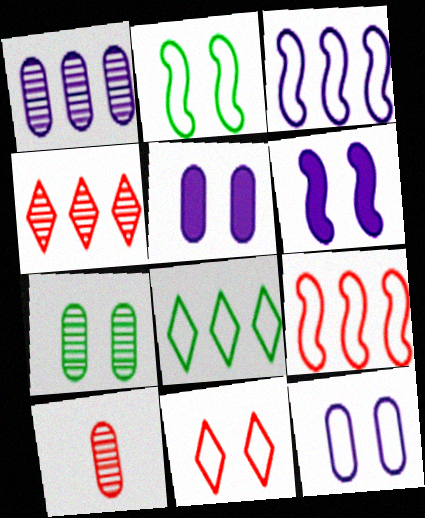[[1, 7, 10], 
[2, 11, 12], 
[6, 7, 11], 
[6, 8, 10]]